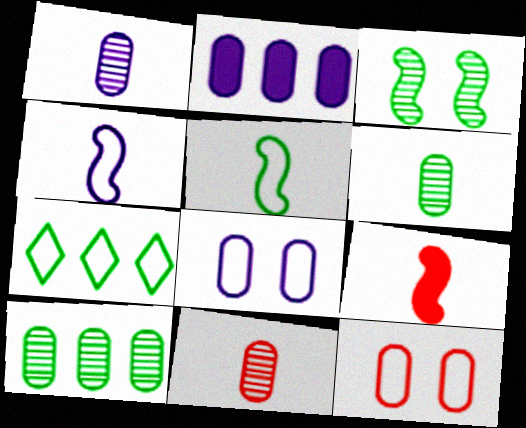[[1, 2, 8], 
[1, 6, 11], 
[2, 6, 12], 
[4, 7, 12]]